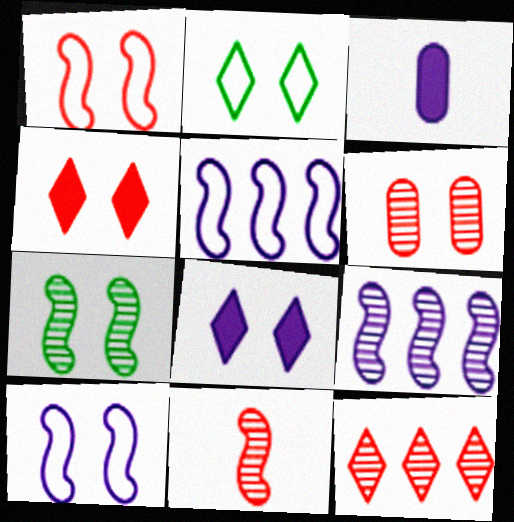[[1, 4, 6], 
[6, 11, 12], 
[7, 9, 11]]